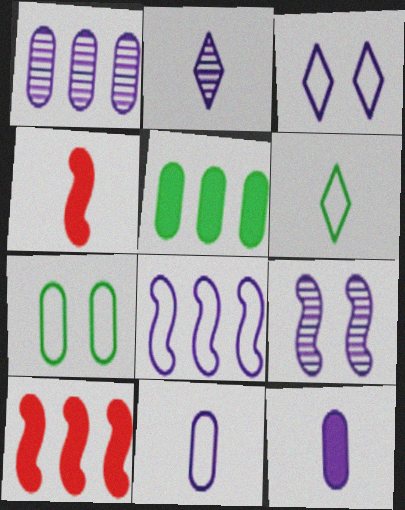[[1, 2, 9], 
[2, 7, 10], 
[3, 8, 11]]